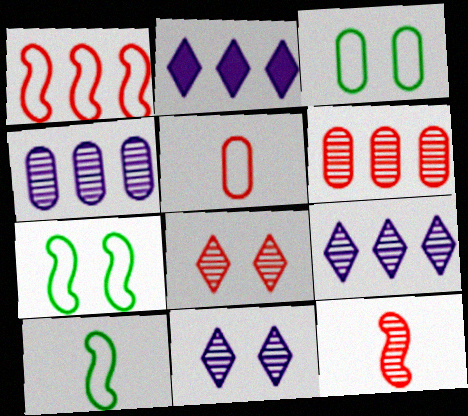[[2, 3, 12], 
[6, 8, 12]]